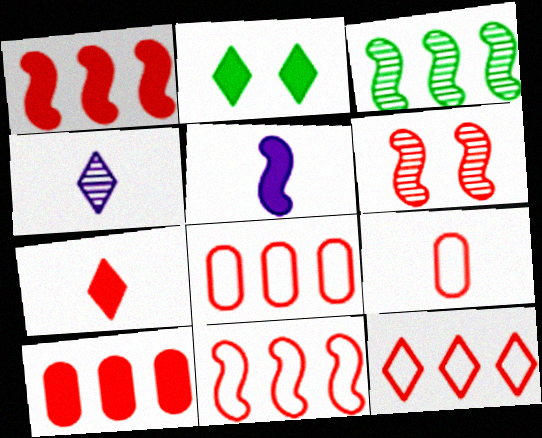[[2, 4, 12], 
[2, 5, 10], 
[6, 7, 8], 
[8, 11, 12]]